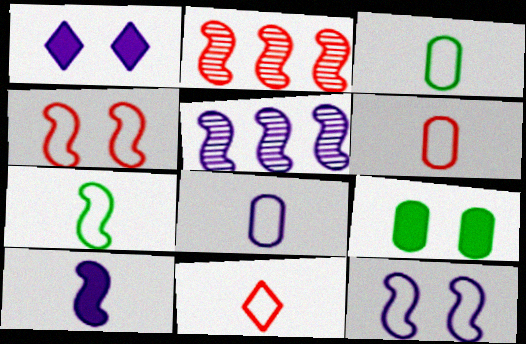[[1, 2, 3], 
[1, 5, 8], 
[3, 6, 8], 
[5, 9, 11], 
[5, 10, 12], 
[7, 8, 11]]